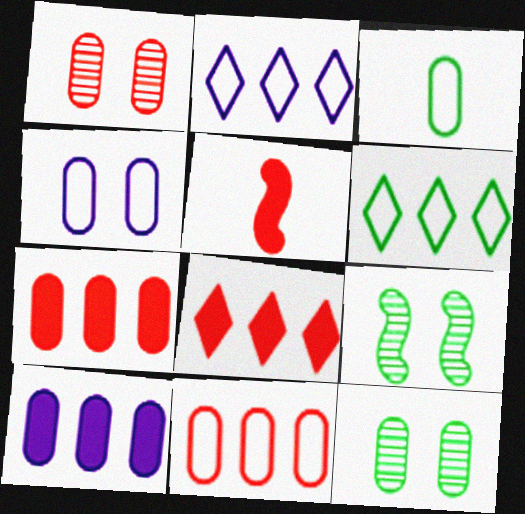[[1, 3, 10], 
[2, 5, 12], 
[3, 4, 11]]